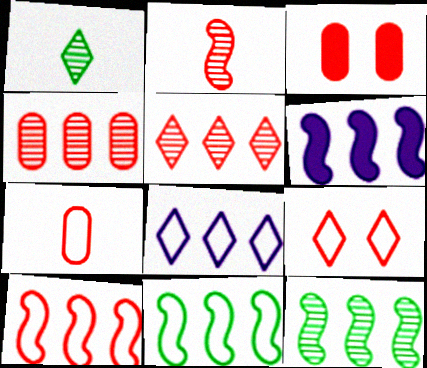[[3, 4, 7], 
[6, 10, 12], 
[7, 9, 10]]